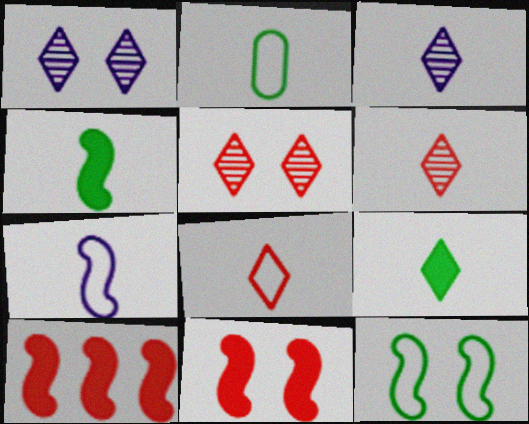[[1, 2, 10], 
[2, 7, 8], 
[3, 8, 9]]